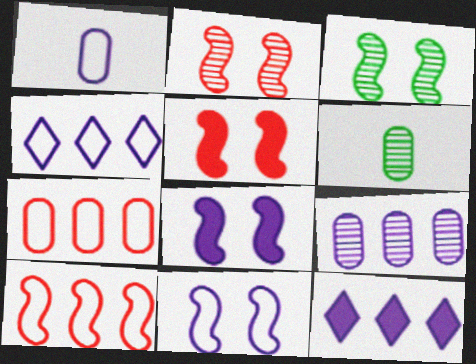[[1, 4, 11], 
[3, 5, 11], 
[4, 5, 6]]